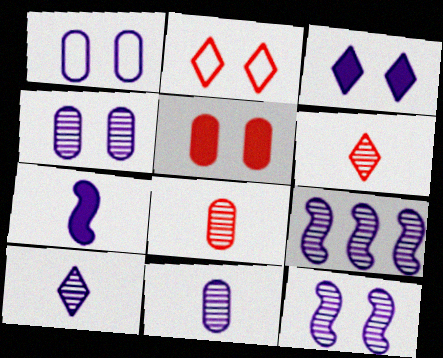[[1, 3, 12], 
[4, 9, 10]]